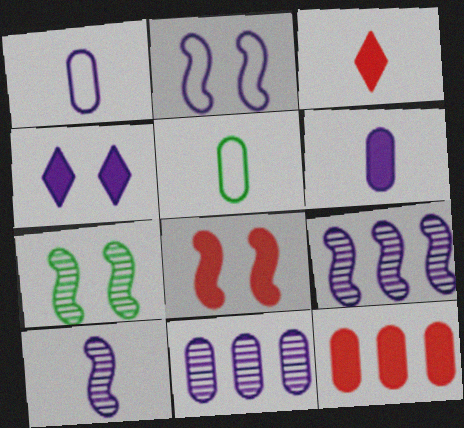[[1, 4, 9], 
[2, 7, 8], 
[3, 5, 10], 
[3, 8, 12]]